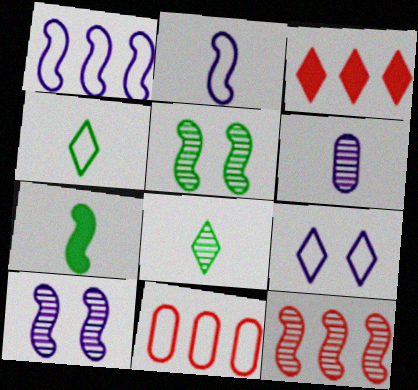[[3, 8, 9], 
[3, 11, 12]]